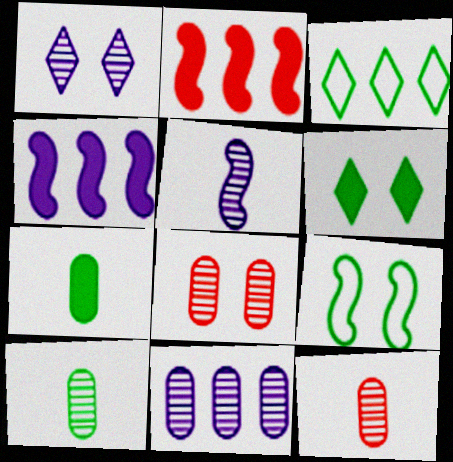[[1, 5, 11], 
[2, 3, 11], 
[2, 5, 9], 
[8, 10, 11]]